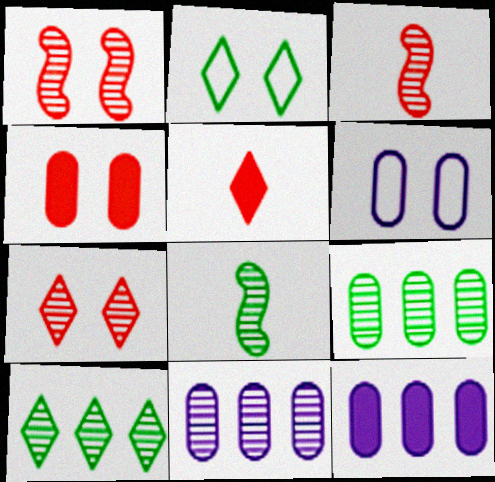[[2, 3, 12], 
[7, 8, 11]]